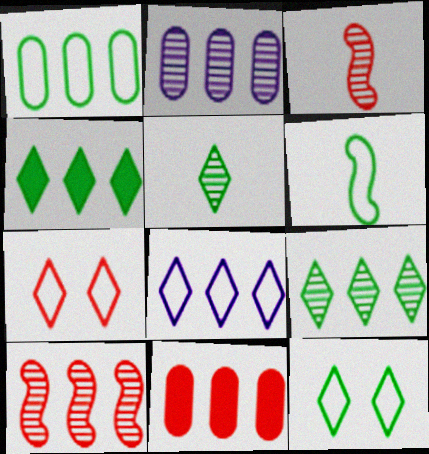[[1, 2, 11], 
[1, 6, 12], 
[2, 9, 10], 
[3, 7, 11], 
[4, 5, 12]]